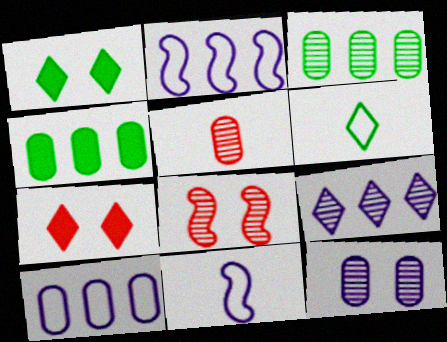[[1, 2, 5], 
[3, 5, 12], 
[3, 7, 11], 
[6, 7, 9]]